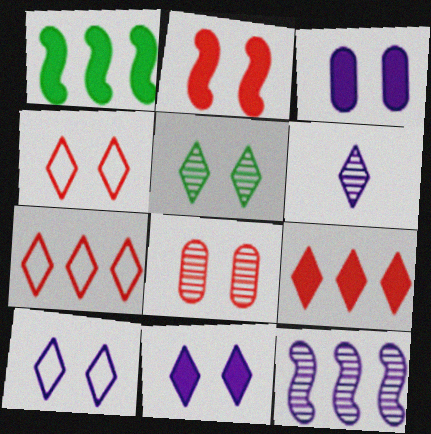[[2, 4, 8], 
[4, 5, 11]]